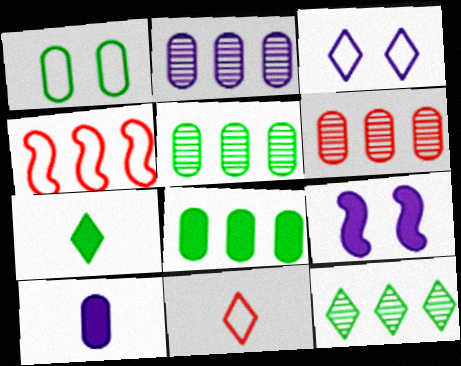[[1, 6, 10], 
[2, 5, 6], 
[5, 9, 11]]